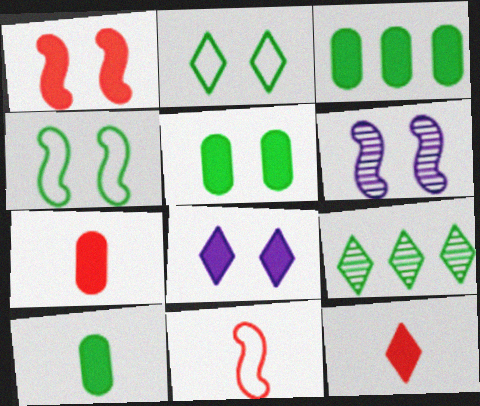[[1, 4, 6], 
[1, 5, 8], 
[3, 5, 10], 
[4, 9, 10]]